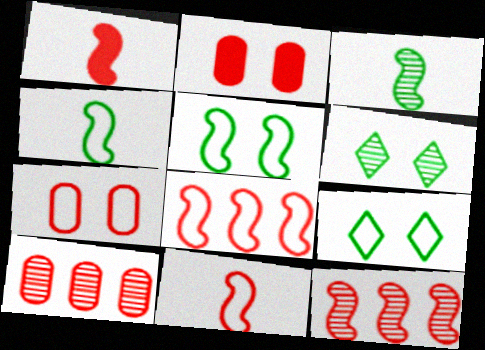[]